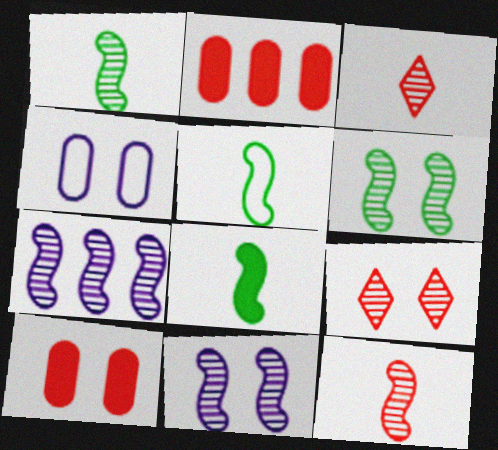[[1, 5, 8], 
[6, 7, 12]]